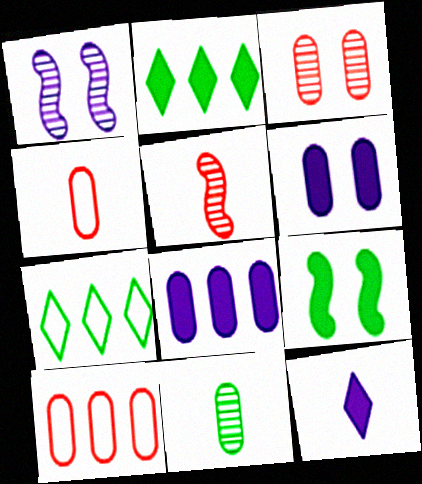[[1, 2, 4], 
[5, 6, 7], 
[6, 10, 11], 
[7, 9, 11]]